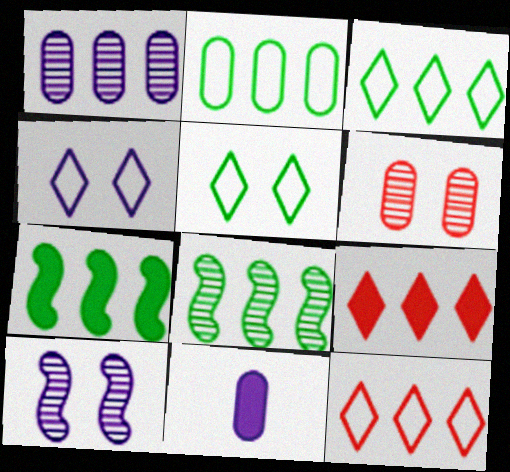[[1, 7, 12], 
[2, 6, 11]]